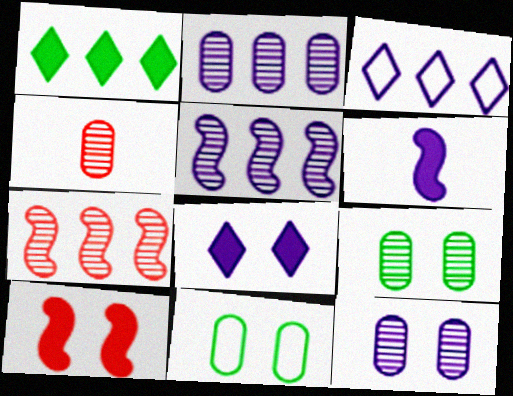[[2, 4, 9], 
[3, 6, 12]]